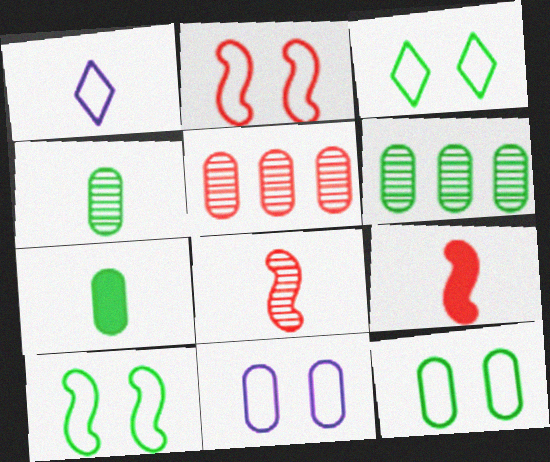[[1, 4, 9], 
[1, 7, 8], 
[2, 3, 11], 
[3, 10, 12], 
[5, 7, 11], 
[6, 7, 12]]